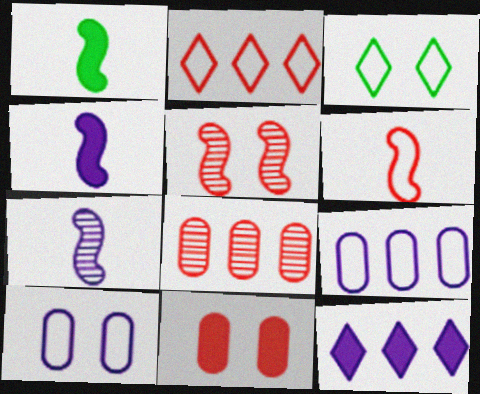[[1, 6, 7], 
[1, 11, 12], 
[3, 4, 8], 
[3, 6, 9], 
[7, 10, 12]]